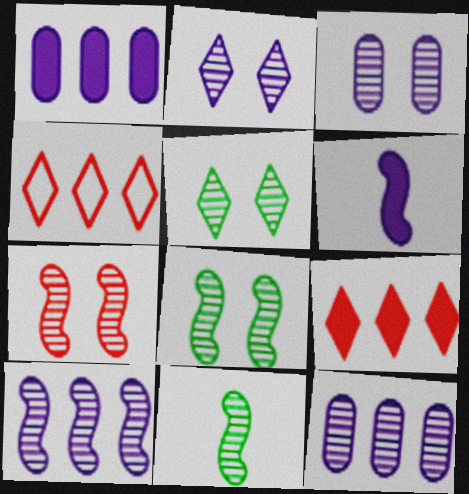[[3, 5, 7], 
[7, 10, 11]]